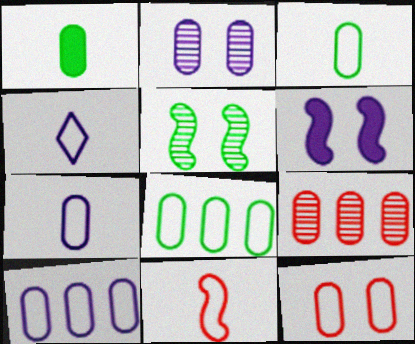[[3, 4, 11], 
[3, 10, 12], 
[7, 8, 12]]